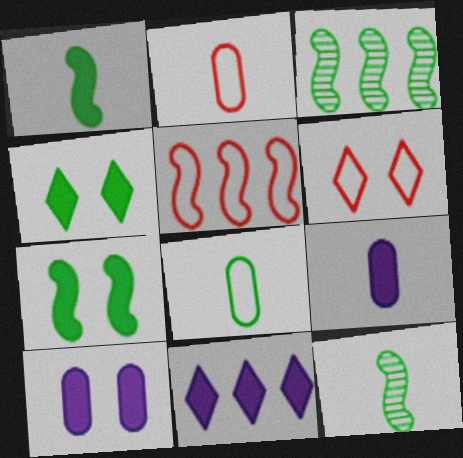[[2, 5, 6], 
[3, 4, 8], 
[3, 6, 9]]